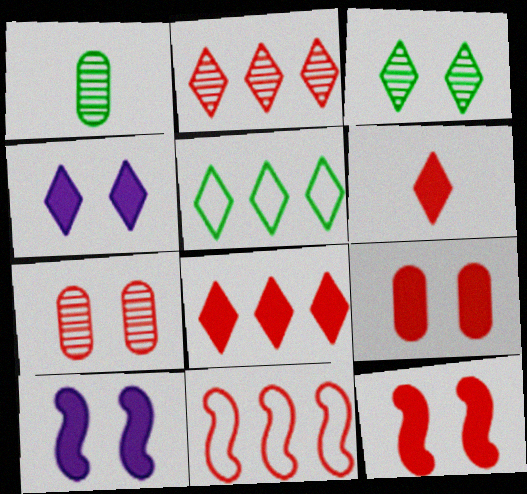[[1, 4, 11], 
[6, 7, 11]]